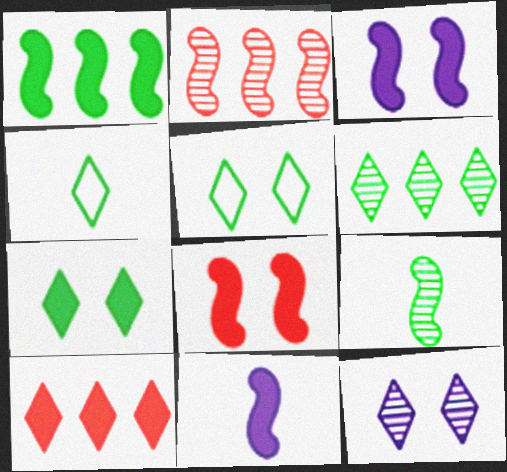[[1, 8, 11], 
[4, 6, 7], 
[4, 10, 12]]